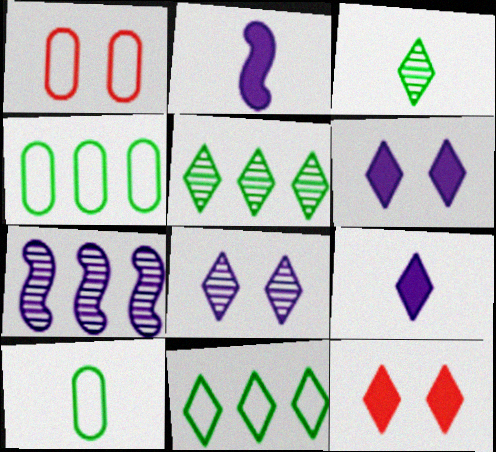[[1, 2, 5], 
[7, 10, 12]]